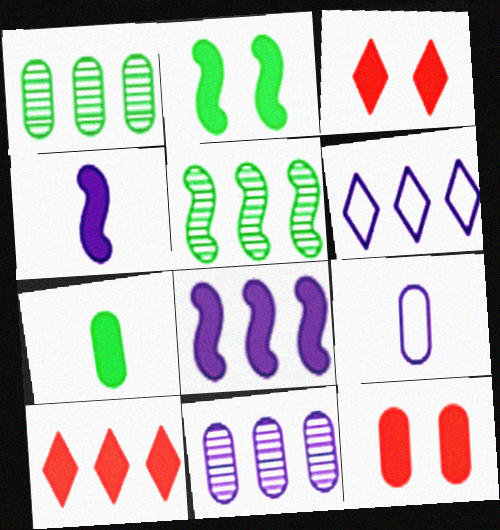[[1, 9, 12], 
[3, 5, 9], 
[3, 7, 8], 
[6, 8, 11]]